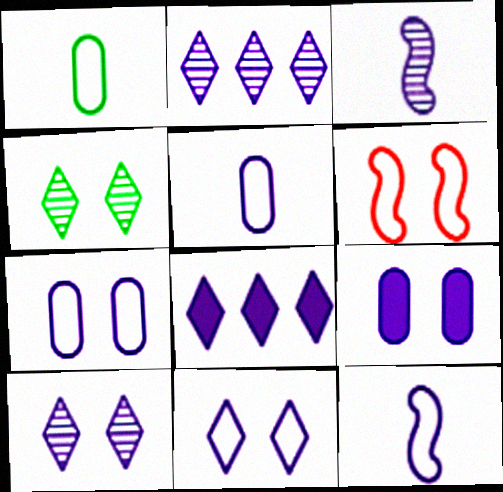[[2, 9, 12], 
[3, 7, 8], 
[4, 6, 9]]